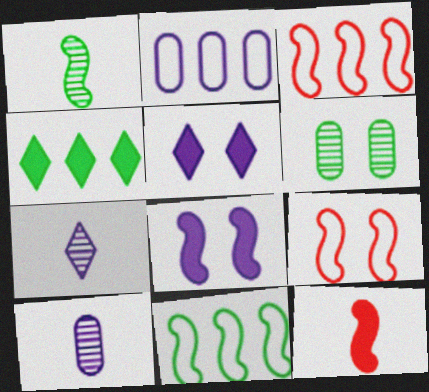[[1, 3, 8], 
[2, 7, 8], 
[4, 9, 10], 
[5, 6, 9]]